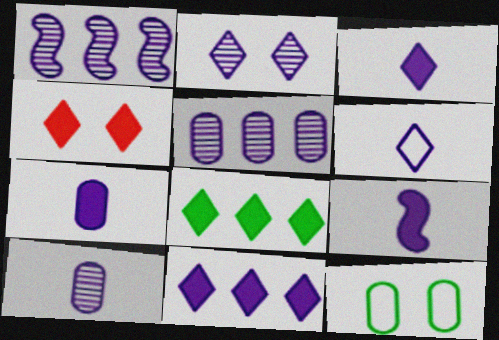[[1, 2, 10], 
[2, 6, 11], 
[3, 4, 8], 
[3, 7, 9], 
[6, 9, 10]]